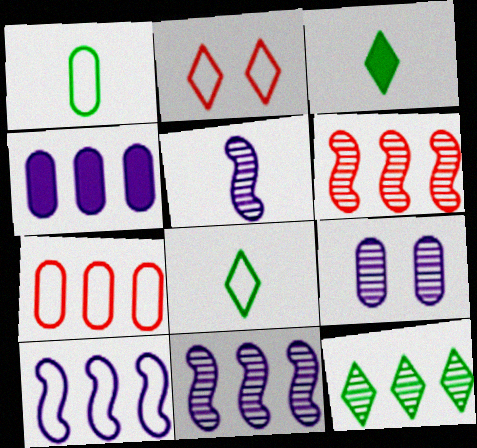[[1, 2, 10]]